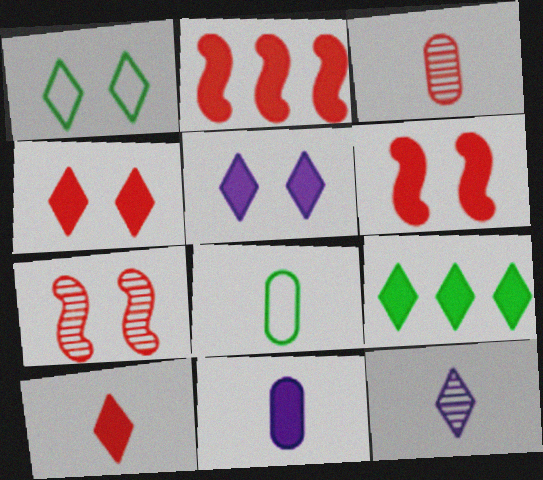[[3, 8, 11], 
[5, 9, 10], 
[6, 9, 11]]